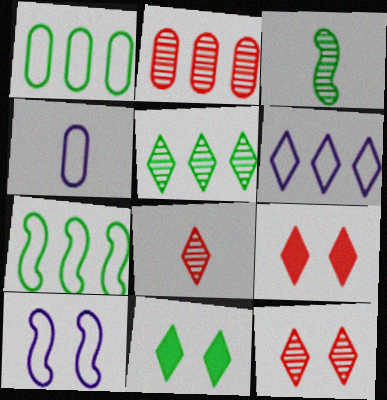[[1, 3, 11], 
[4, 6, 10], 
[6, 8, 11]]